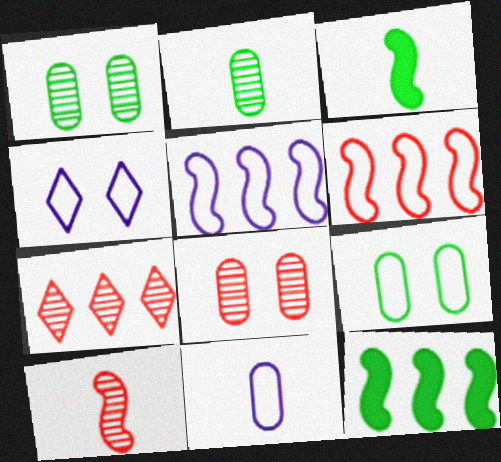[[4, 5, 11], 
[7, 8, 10]]